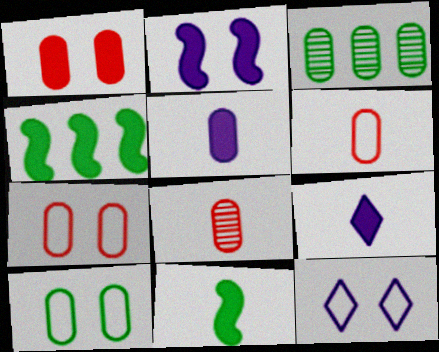[[1, 4, 9], 
[3, 5, 7], 
[4, 8, 12]]